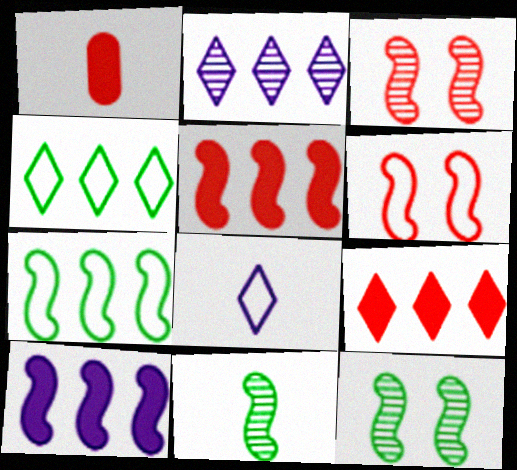[[1, 8, 11], 
[2, 4, 9], 
[6, 10, 11]]